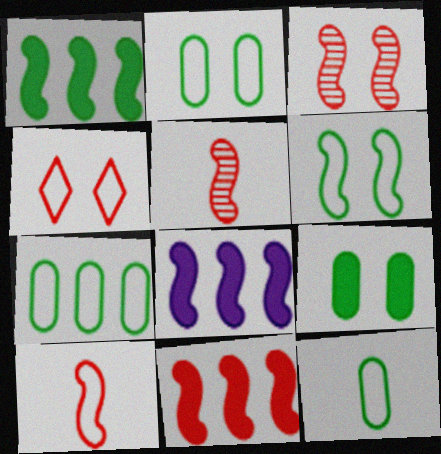[[1, 8, 11], 
[2, 7, 12], 
[3, 10, 11], 
[5, 6, 8]]